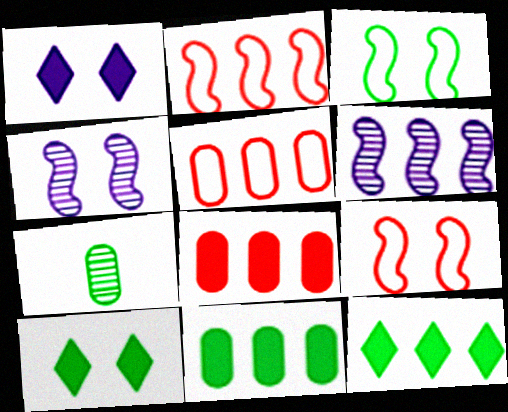[[1, 2, 7], 
[3, 7, 12], 
[5, 6, 12]]